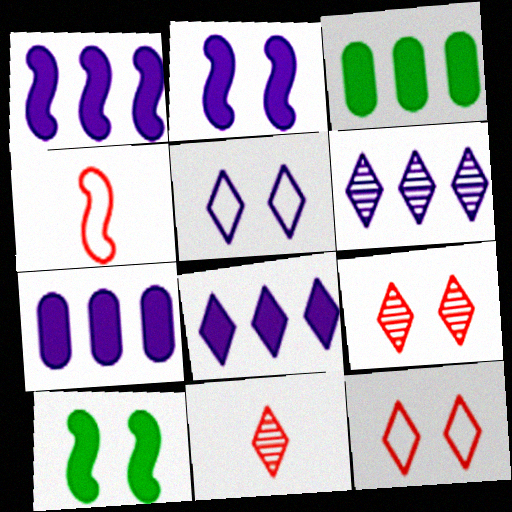[[1, 7, 8]]